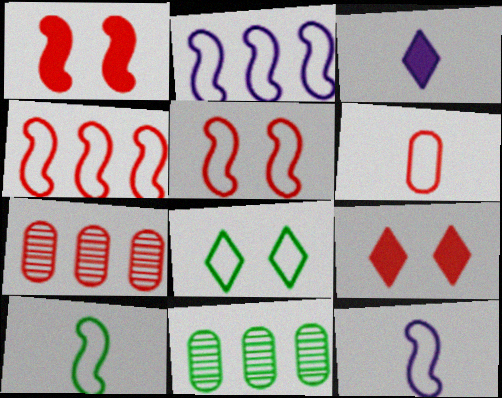[[2, 5, 10], 
[2, 6, 8], 
[3, 5, 11], 
[9, 11, 12]]